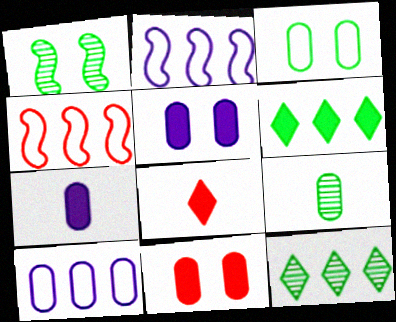[[1, 8, 10], 
[1, 9, 12], 
[9, 10, 11]]